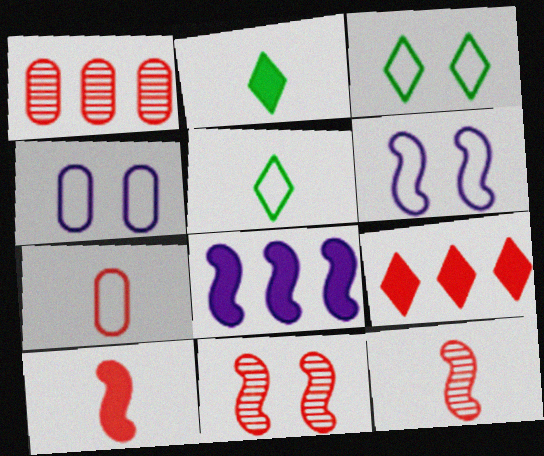[[1, 2, 6], 
[7, 9, 11]]